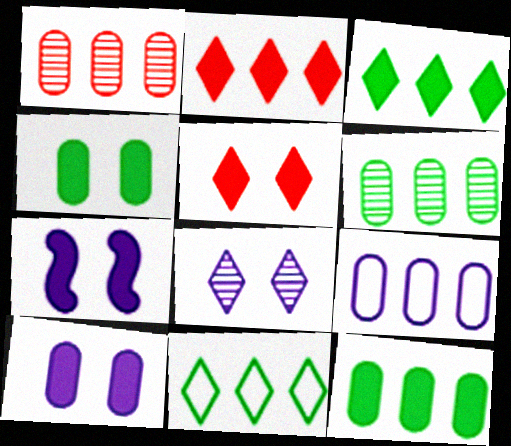[[1, 9, 12], 
[4, 5, 7]]